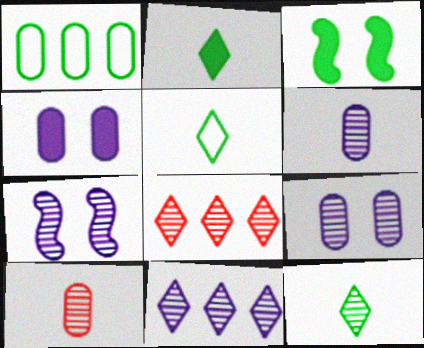[[1, 3, 12], 
[1, 4, 10], 
[2, 5, 12], 
[6, 7, 11]]